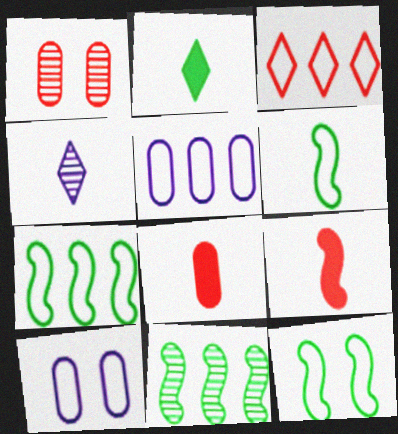[[1, 3, 9], 
[1, 4, 11], 
[3, 5, 7], 
[3, 6, 10], 
[4, 6, 8], 
[6, 7, 12]]